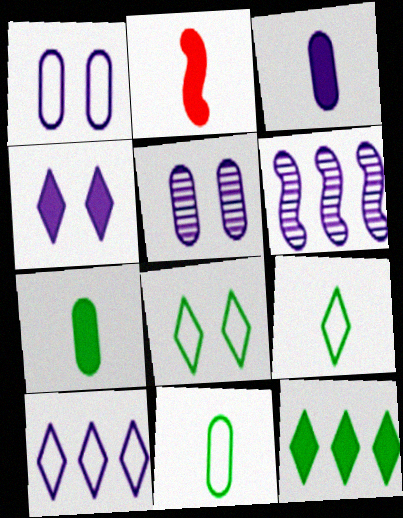[]